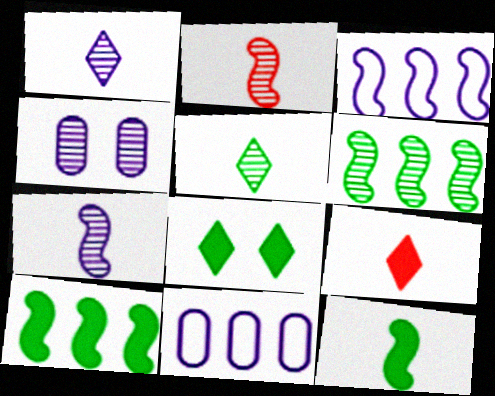[[2, 8, 11]]